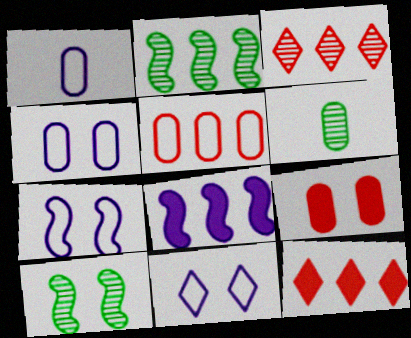[[1, 10, 12], 
[4, 7, 11], 
[6, 7, 12], 
[9, 10, 11]]